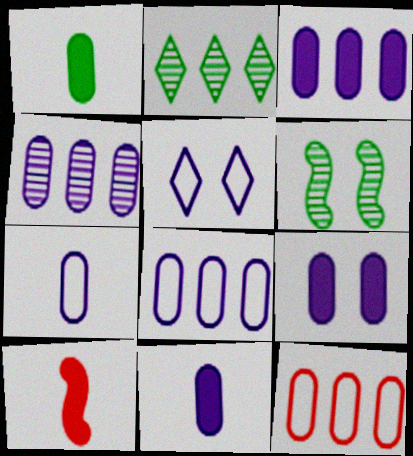[[3, 4, 8], 
[3, 9, 11], 
[4, 7, 9]]